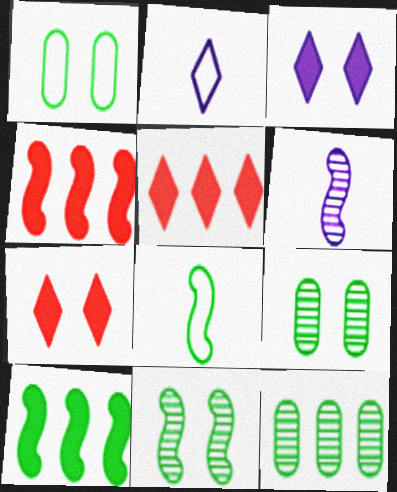[[1, 5, 6], 
[2, 4, 9], 
[8, 10, 11]]